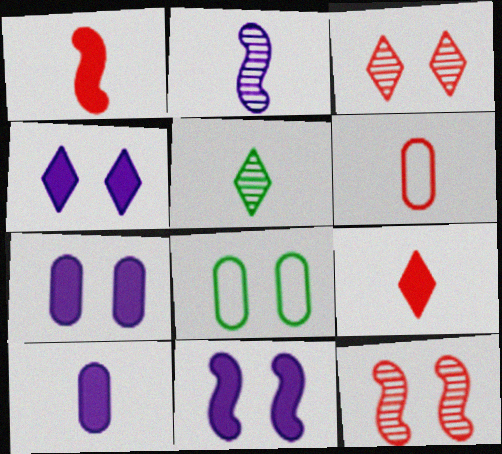[[3, 8, 11], 
[4, 7, 11], 
[4, 8, 12]]